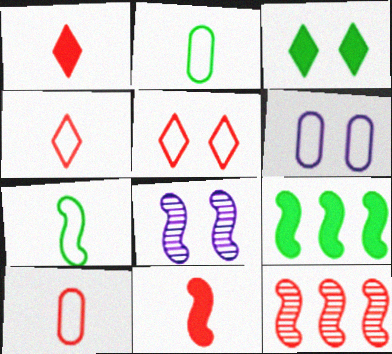[]